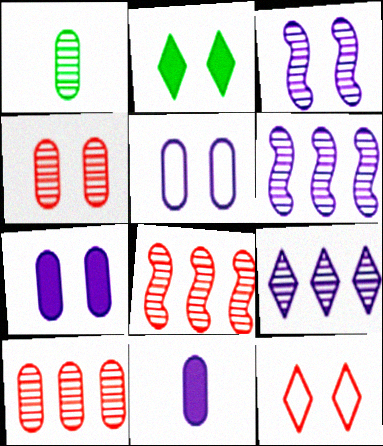[]